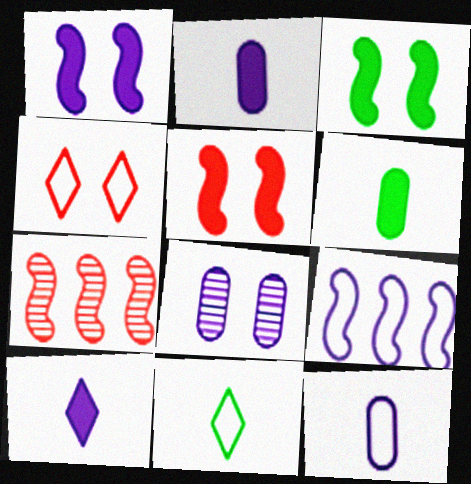[[1, 3, 5], 
[3, 4, 8], 
[8, 9, 10]]